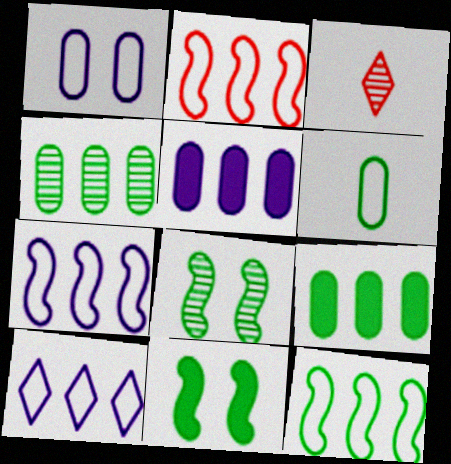[[2, 7, 12]]